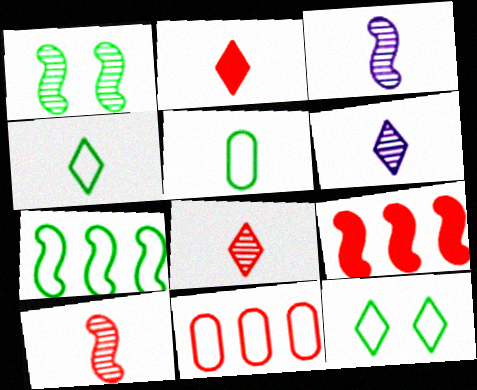[[2, 3, 5], 
[2, 4, 6], 
[5, 7, 12]]